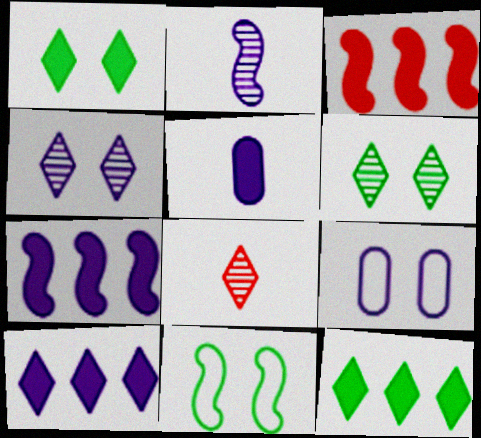[[1, 3, 5], 
[2, 3, 11], 
[2, 9, 10]]